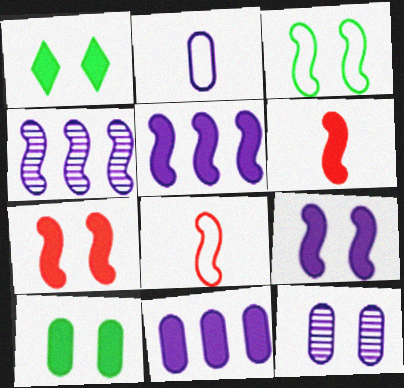[[1, 6, 11], 
[2, 11, 12], 
[3, 4, 6]]